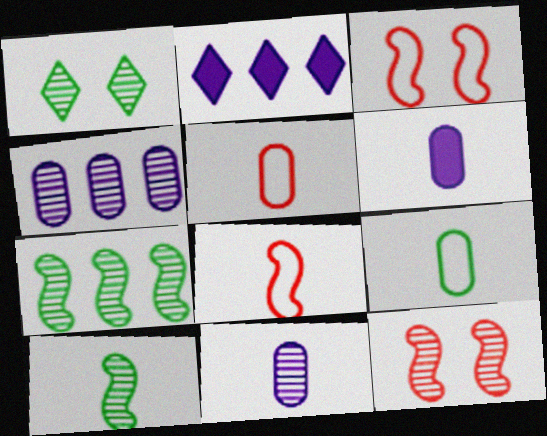[[2, 9, 12]]